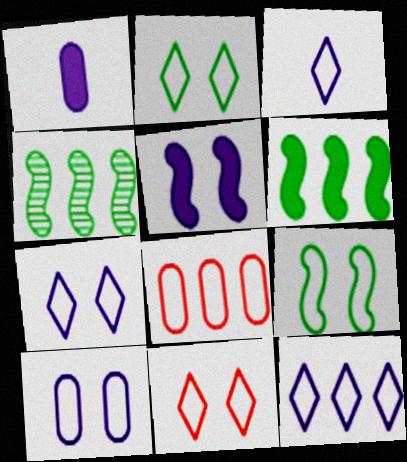[[1, 4, 11], 
[2, 7, 11], 
[3, 7, 12], 
[3, 8, 9], 
[9, 10, 11]]